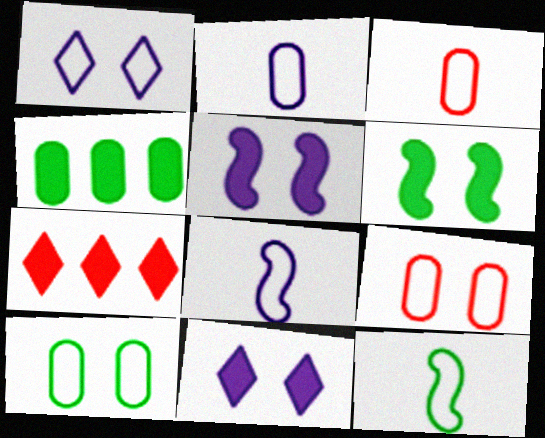[]